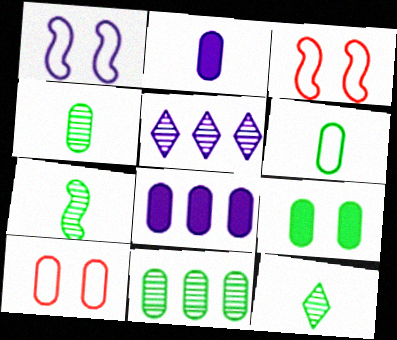[[1, 2, 5], 
[2, 10, 11], 
[3, 8, 12], 
[4, 7, 12], 
[4, 8, 10], 
[6, 9, 11]]